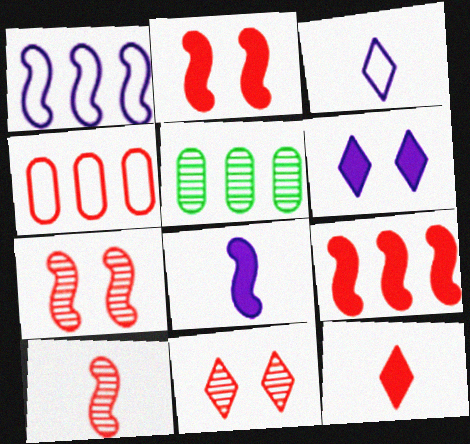[[2, 3, 5], 
[4, 7, 12]]